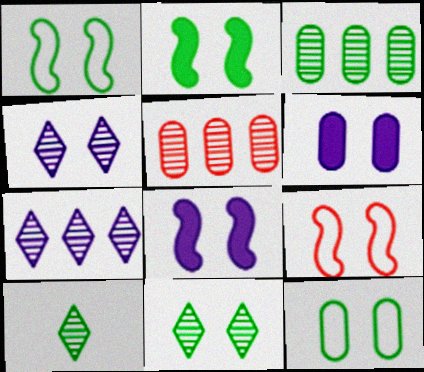[[2, 11, 12], 
[6, 9, 11]]